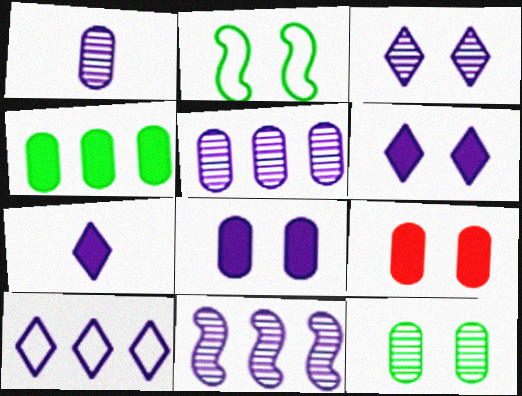[[1, 3, 11], 
[2, 3, 9], 
[3, 7, 10]]